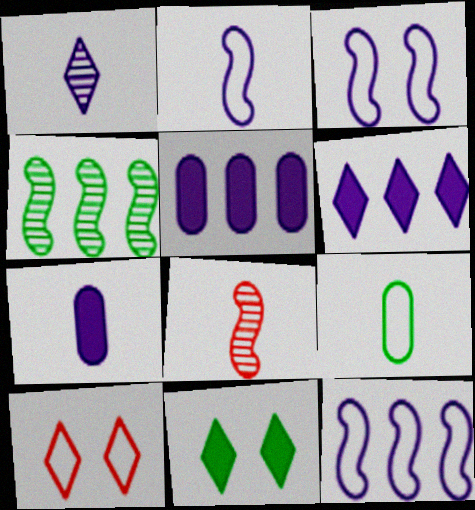[[1, 2, 7], 
[1, 3, 5], 
[2, 3, 12], 
[4, 7, 10], 
[4, 9, 11], 
[9, 10, 12]]